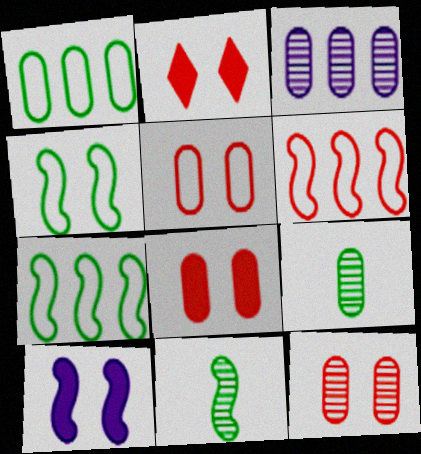[[3, 9, 12], 
[5, 8, 12], 
[6, 10, 11]]